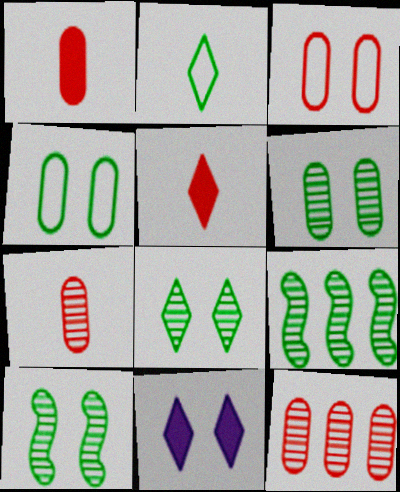[[1, 3, 12], 
[3, 10, 11], 
[6, 8, 10]]